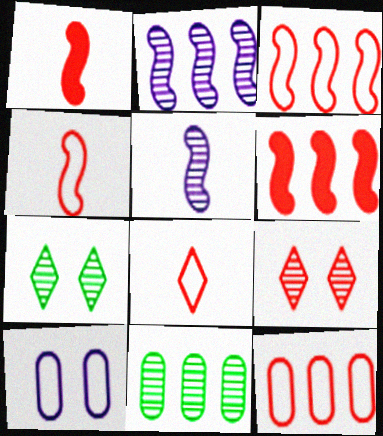[[1, 9, 12], 
[5, 9, 11]]